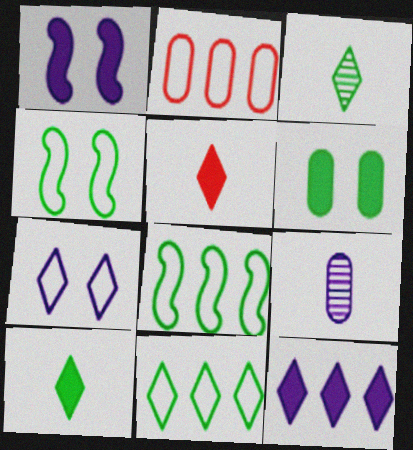[[1, 2, 3], 
[2, 6, 9], 
[3, 6, 8]]